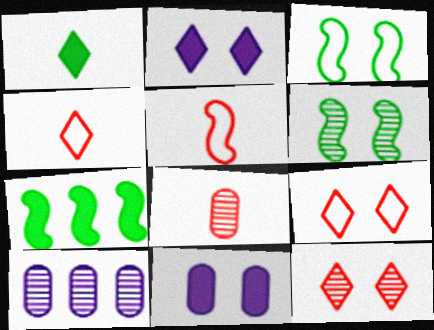[[3, 11, 12], 
[6, 9, 11]]